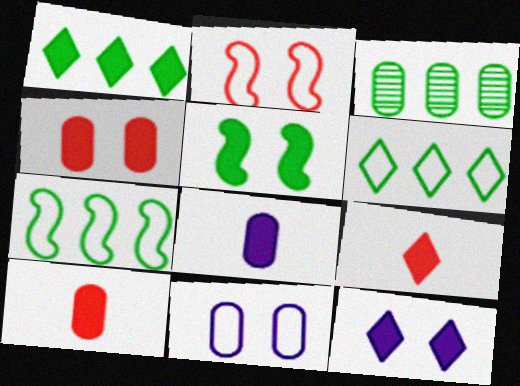[[1, 3, 7], 
[1, 9, 12], 
[3, 10, 11], 
[4, 5, 12]]